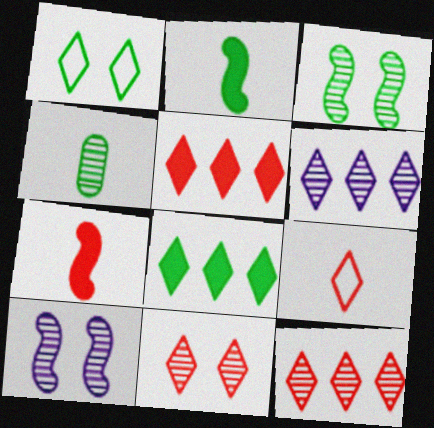[[4, 10, 12], 
[5, 9, 11]]